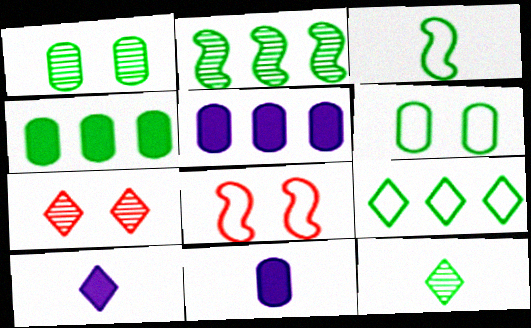[[1, 2, 12], 
[2, 4, 9], 
[3, 5, 7], 
[3, 6, 9], 
[5, 8, 12], 
[7, 9, 10]]